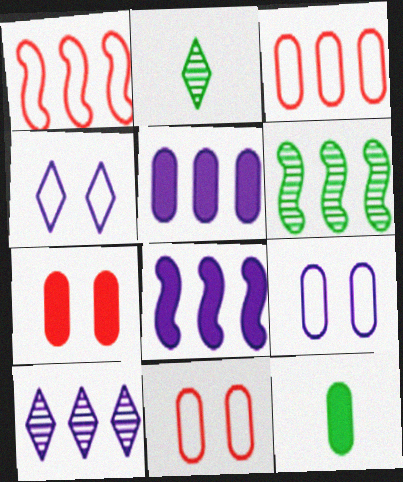[[1, 6, 8], 
[2, 8, 11], 
[5, 7, 12]]